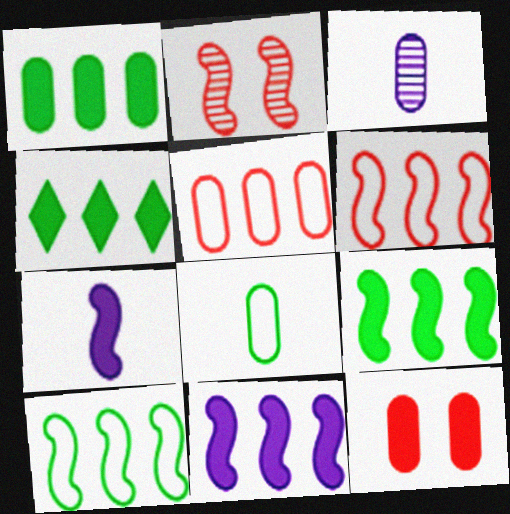[[1, 4, 9], 
[2, 7, 10], 
[4, 7, 12]]